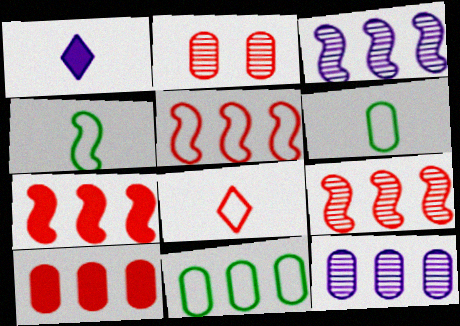[[2, 7, 8], 
[5, 7, 9], 
[10, 11, 12]]